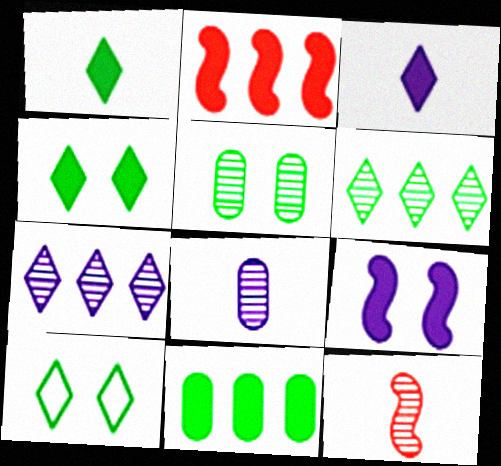[[1, 6, 10], 
[2, 8, 10], 
[5, 7, 12]]